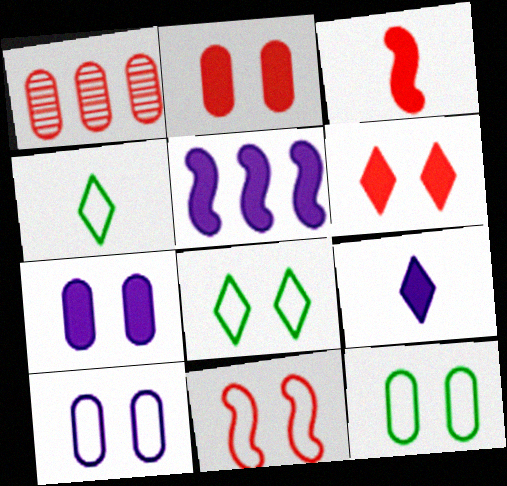[[5, 7, 9], 
[8, 10, 11]]